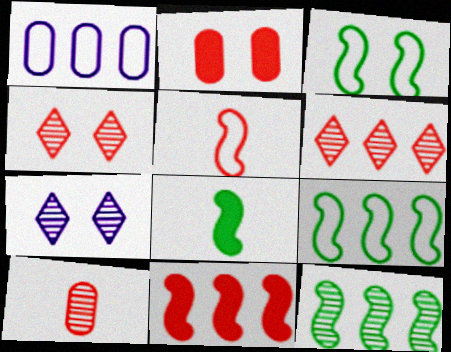[[1, 4, 8], 
[2, 3, 7], 
[2, 5, 6], 
[3, 8, 12], 
[7, 10, 12]]